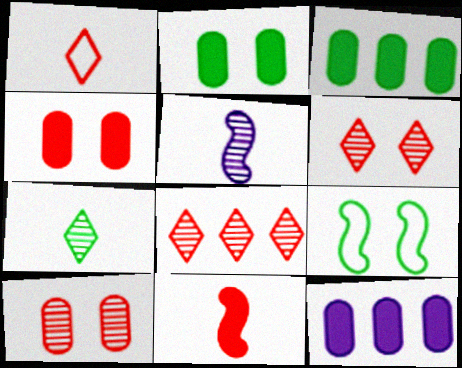[[3, 7, 9]]